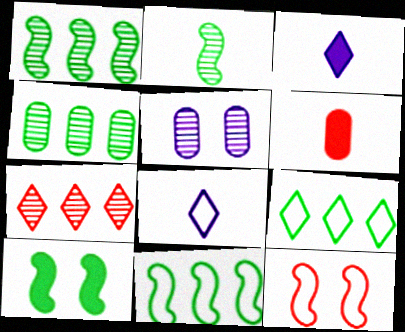[[2, 5, 7], 
[2, 6, 8], 
[2, 10, 11], 
[3, 4, 12], 
[6, 7, 12]]